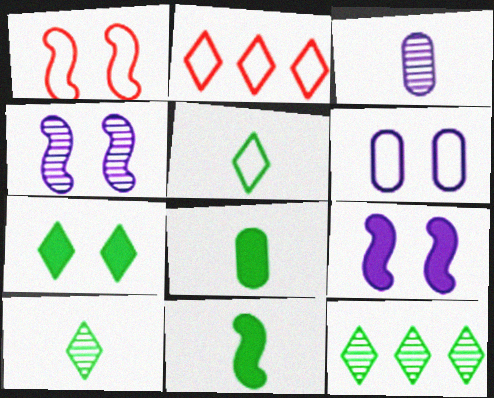[[2, 4, 8], 
[5, 7, 12]]